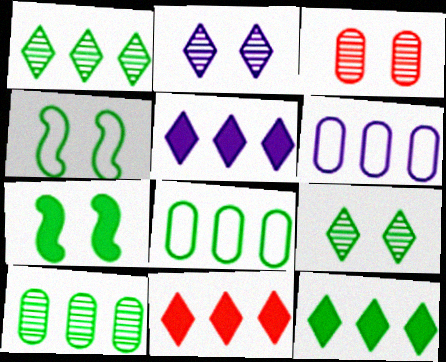[[5, 11, 12]]